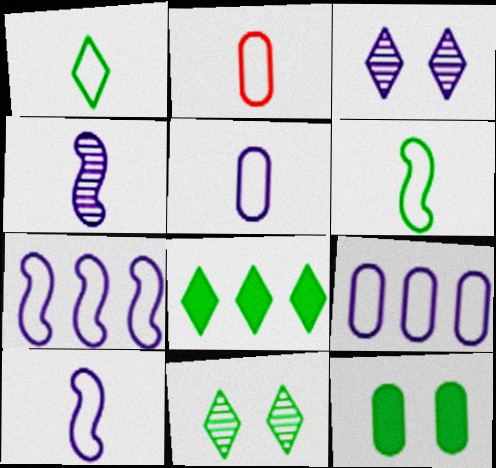[[1, 2, 10], 
[1, 8, 11]]